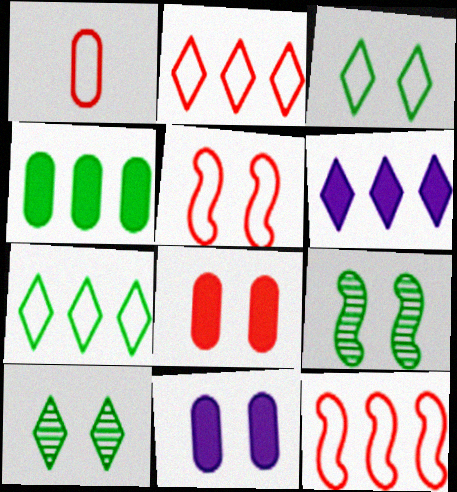[[1, 2, 5], 
[1, 6, 9], 
[5, 10, 11]]